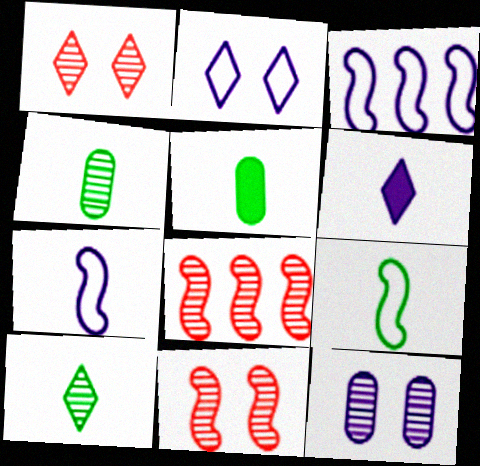[[1, 3, 5], 
[2, 5, 8], 
[3, 6, 12], 
[5, 9, 10], 
[8, 10, 12]]